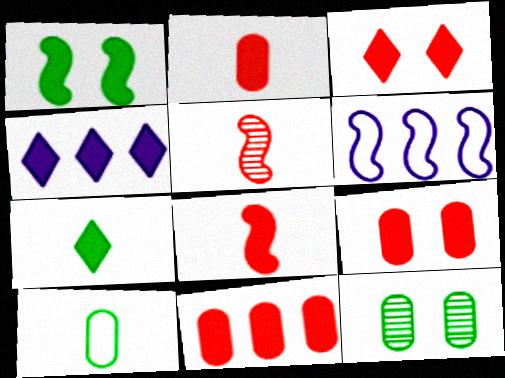[[1, 2, 4], 
[1, 5, 6], 
[2, 9, 11], 
[3, 4, 7], 
[3, 8, 11]]